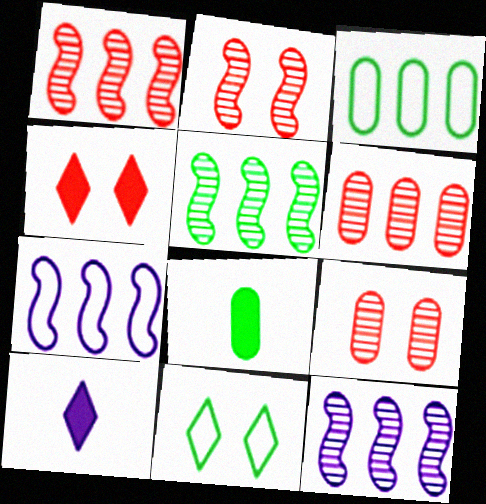[[1, 5, 12], 
[2, 3, 10], 
[5, 8, 11]]